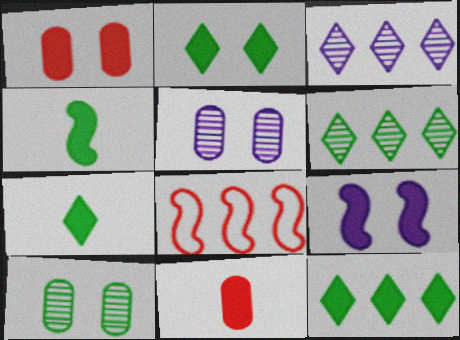[[1, 2, 9], 
[2, 7, 12], 
[5, 7, 8], 
[9, 11, 12]]